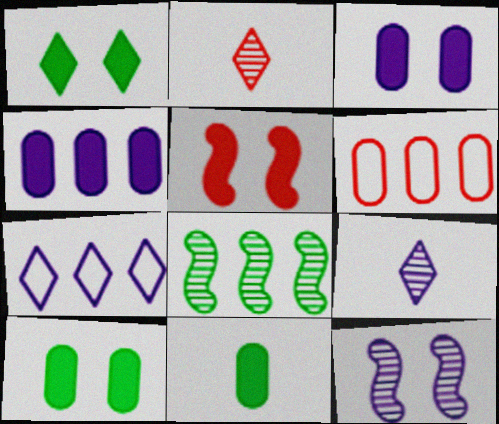[[1, 2, 7], 
[1, 3, 5], 
[2, 5, 6]]